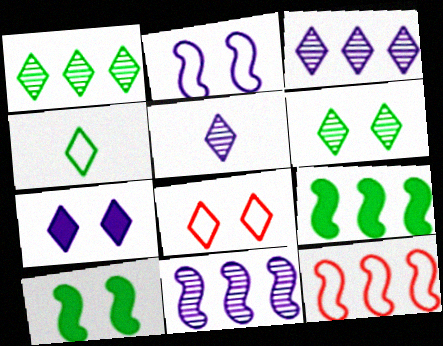[[6, 7, 8], 
[9, 11, 12]]